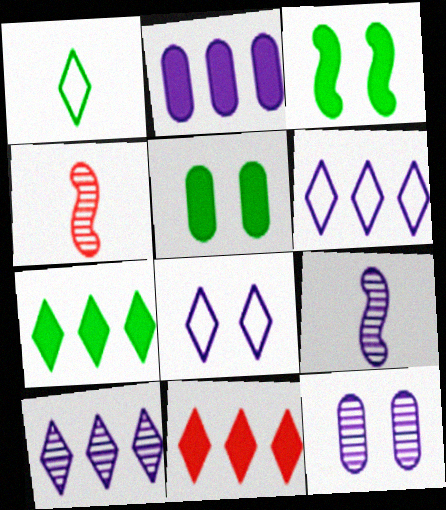[[2, 8, 9], 
[4, 5, 6], 
[9, 10, 12]]